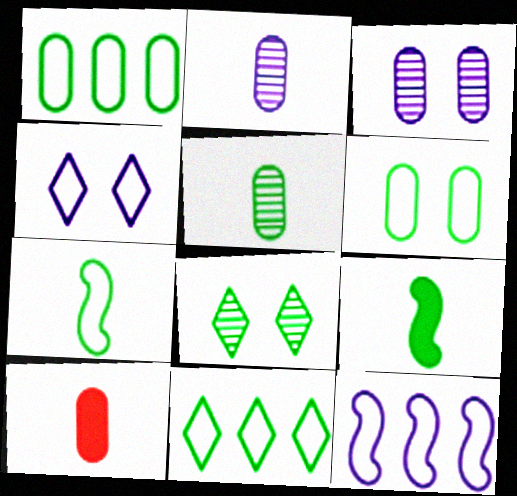[[1, 3, 10], 
[1, 8, 9], 
[6, 7, 11], 
[8, 10, 12]]